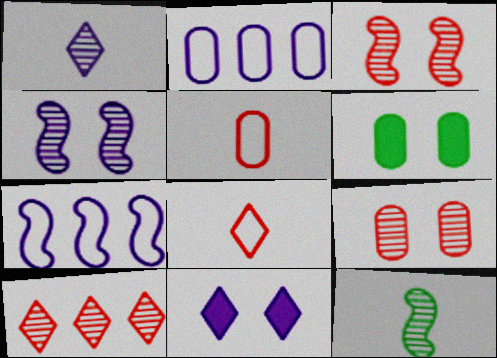[]